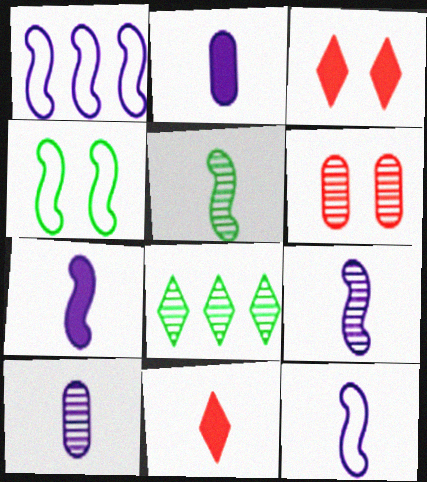[[6, 8, 9], 
[7, 9, 12]]